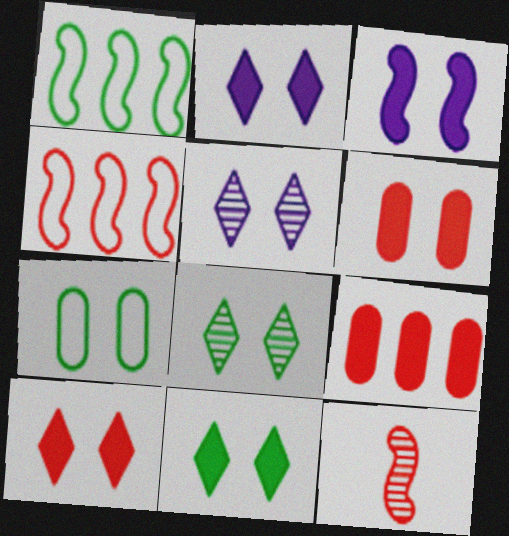[[1, 3, 12], 
[2, 10, 11], 
[3, 6, 11]]